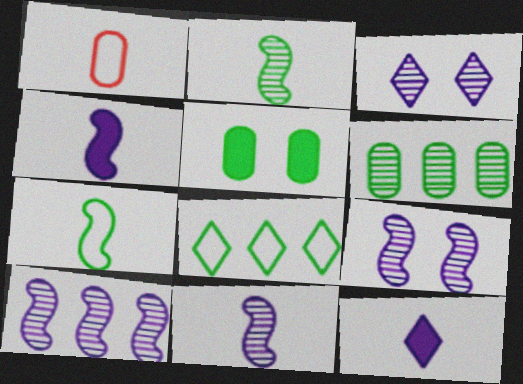[[1, 2, 12], 
[2, 5, 8], 
[9, 10, 11]]